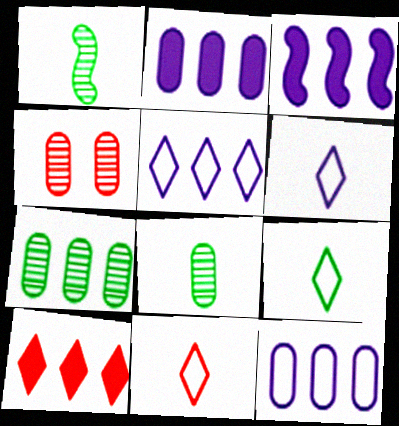[[3, 4, 9], 
[6, 9, 11]]